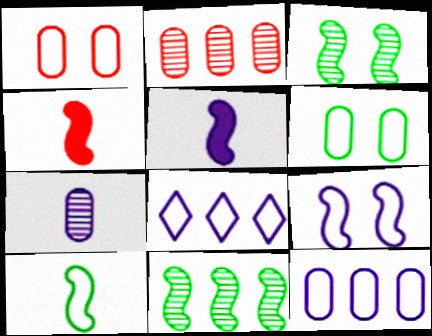[[1, 8, 10], 
[4, 9, 11]]